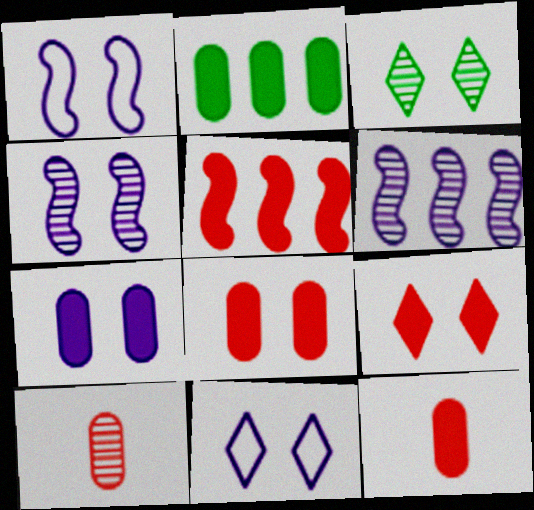[[1, 3, 8], 
[2, 7, 12], 
[3, 6, 10], 
[3, 9, 11], 
[4, 7, 11], 
[5, 9, 12]]